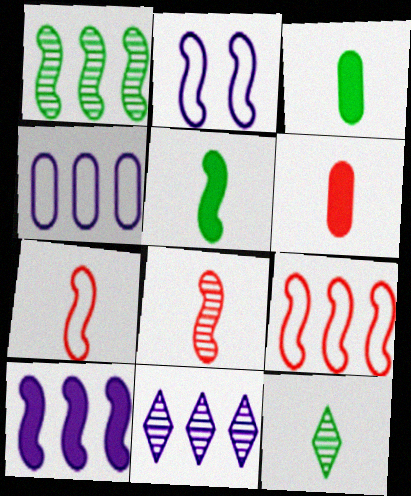[[1, 9, 10], 
[4, 10, 11]]